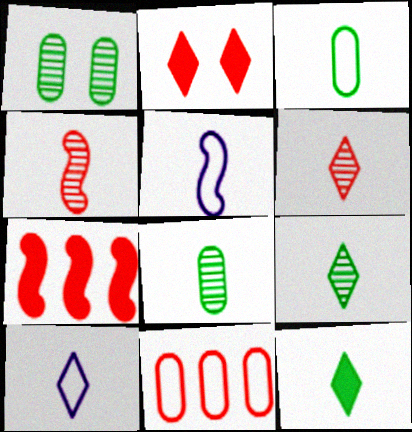[[1, 7, 10], 
[2, 4, 11], 
[6, 10, 12]]